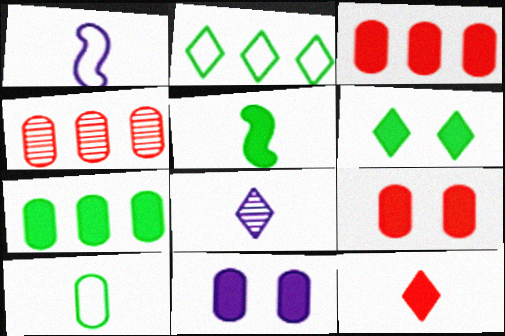[[1, 4, 6], 
[4, 10, 11], 
[5, 6, 7]]